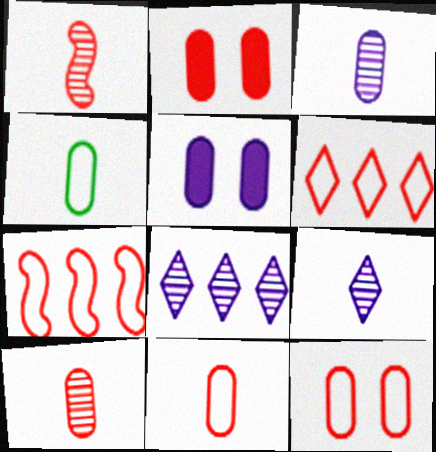[[1, 2, 6]]